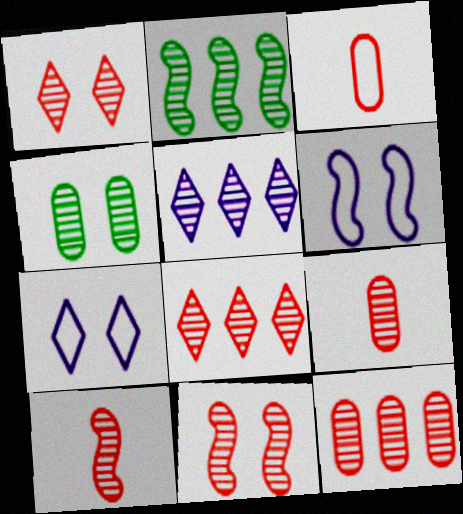[[1, 10, 12], 
[2, 5, 12], 
[4, 5, 10], 
[8, 9, 11]]